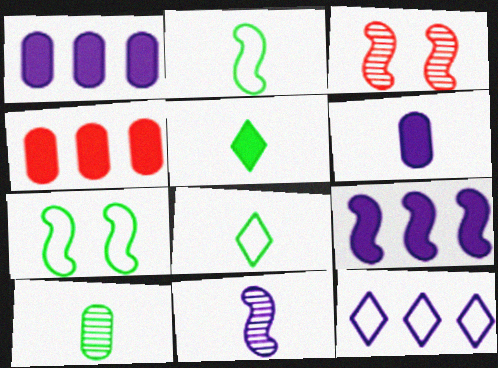[[1, 3, 8], 
[2, 3, 9], 
[2, 5, 10]]